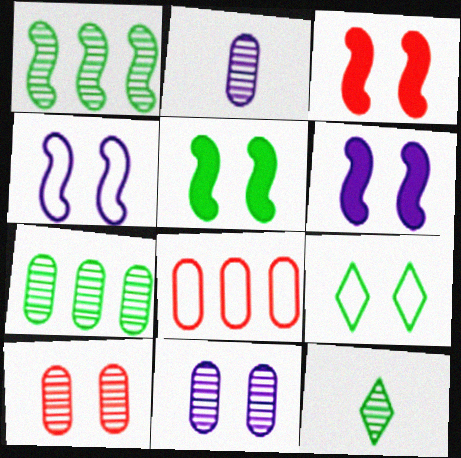[[2, 7, 10], 
[3, 5, 6], 
[3, 9, 11], 
[6, 8, 12], 
[6, 9, 10]]